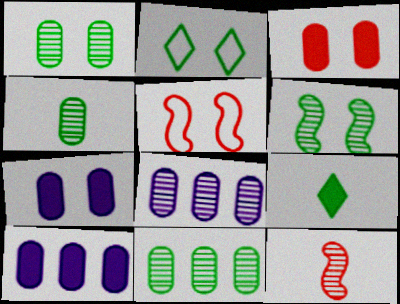[[1, 4, 11], 
[2, 10, 12], 
[5, 8, 9]]